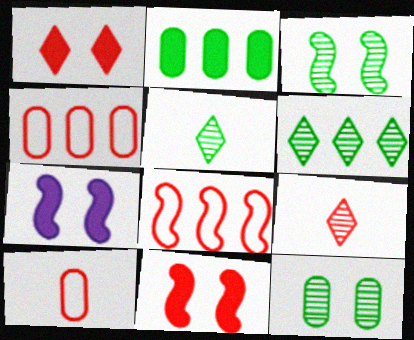[[4, 5, 7], 
[4, 9, 11], 
[6, 7, 10]]